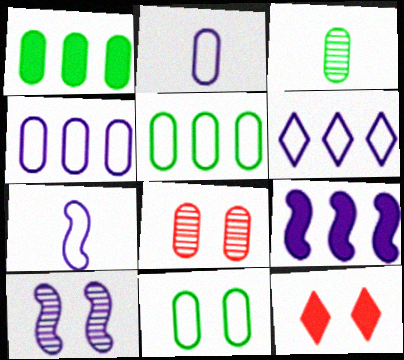[[1, 2, 8], 
[1, 3, 11], 
[7, 9, 10], 
[10, 11, 12]]